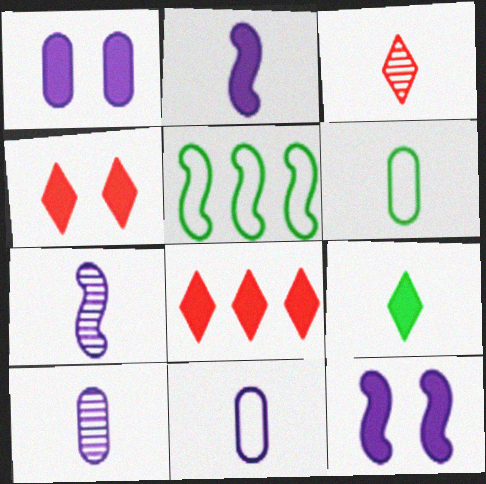[[1, 3, 5], 
[2, 3, 6], 
[4, 5, 10]]